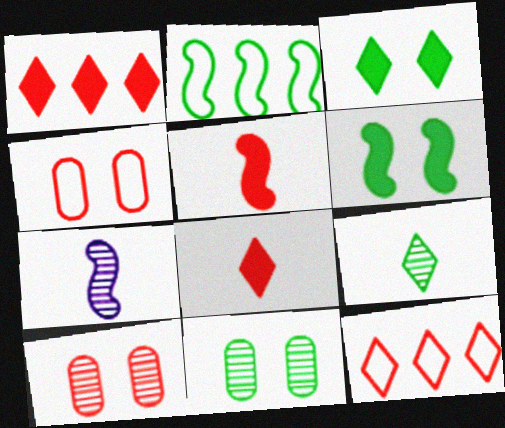[[5, 10, 12]]